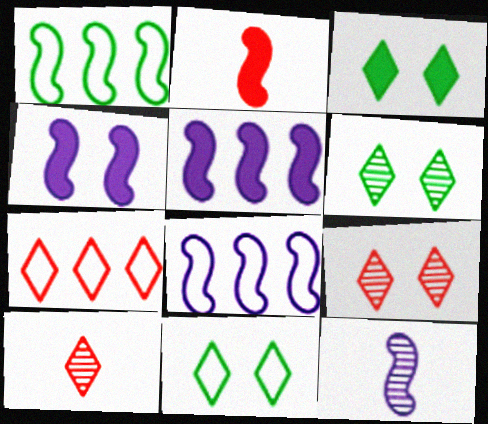[[3, 6, 11], 
[4, 8, 12]]